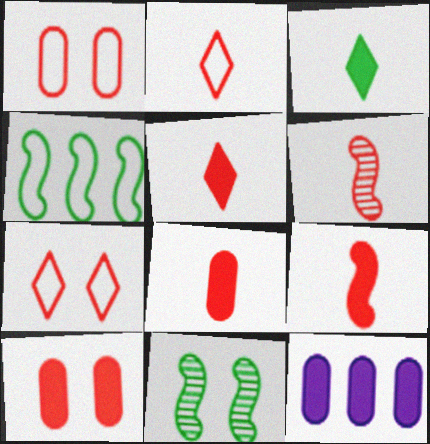[[2, 6, 8], 
[2, 11, 12], 
[5, 8, 9]]